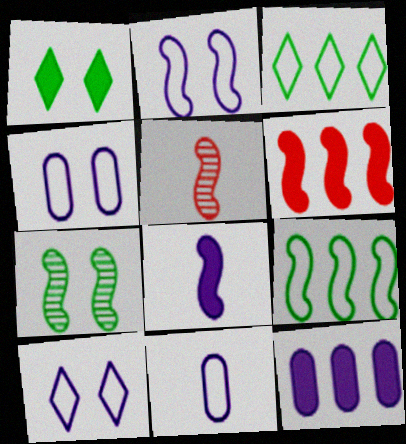[[2, 4, 10]]